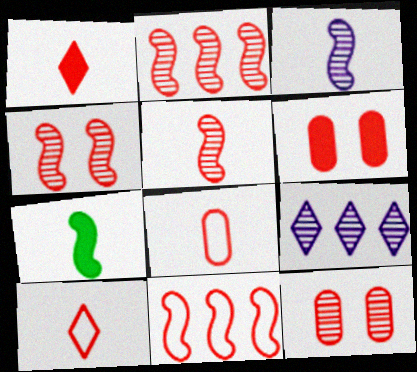[[1, 5, 8], 
[1, 11, 12], 
[2, 4, 5], 
[2, 6, 10]]